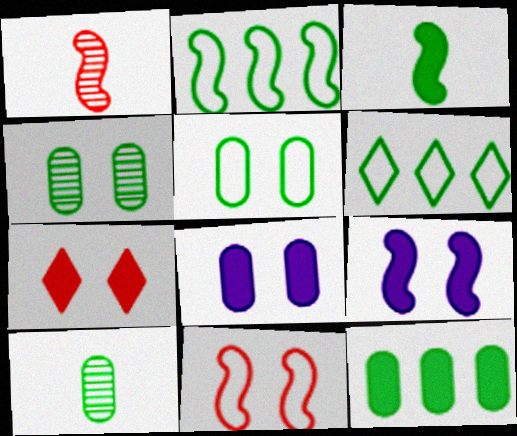[[1, 2, 9], 
[1, 6, 8], 
[3, 4, 6], 
[5, 10, 12]]